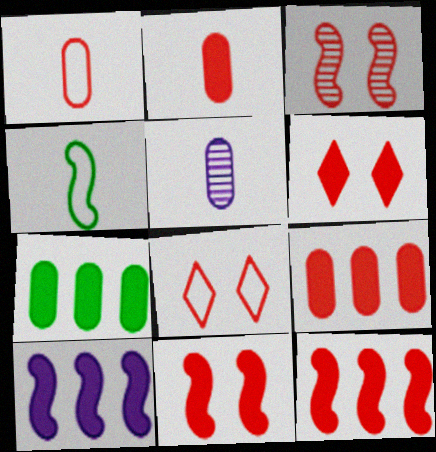[[2, 6, 12], 
[3, 4, 10]]